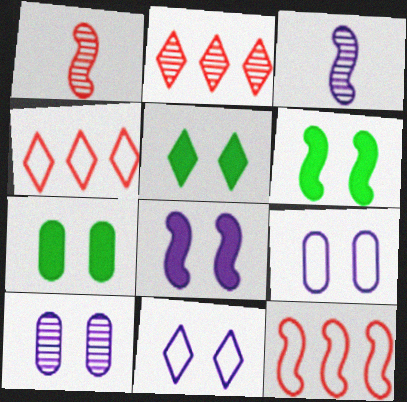[[3, 4, 7], 
[3, 6, 12], 
[5, 6, 7], 
[8, 10, 11]]